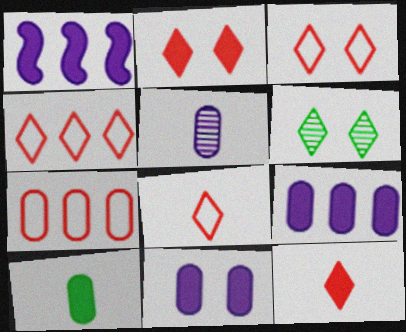[[1, 2, 10], 
[3, 4, 8]]